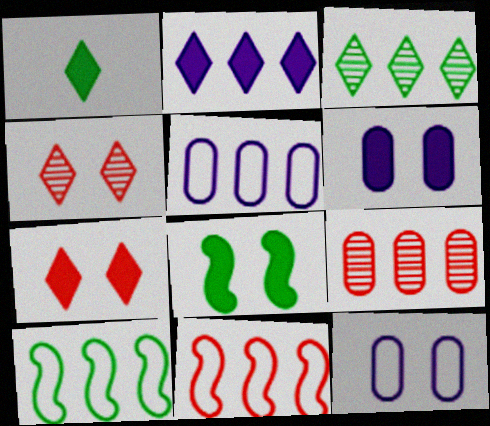[[1, 2, 7], 
[2, 9, 10], 
[4, 8, 12], 
[6, 7, 8]]